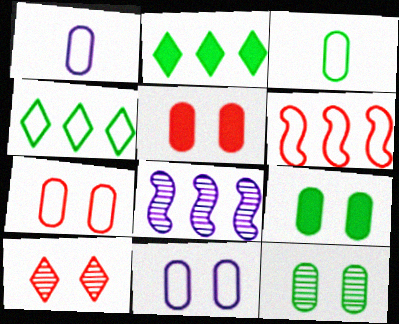[[5, 11, 12]]